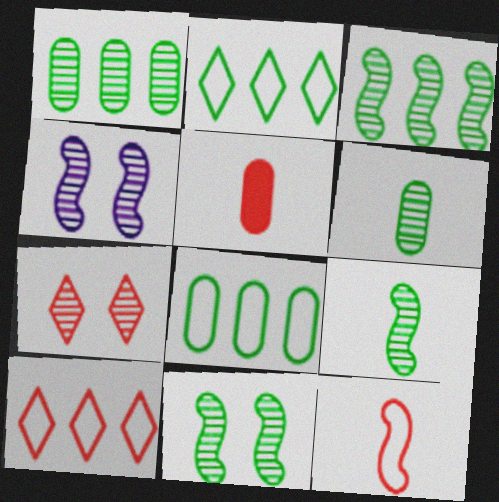[[2, 4, 5], 
[3, 9, 11]]